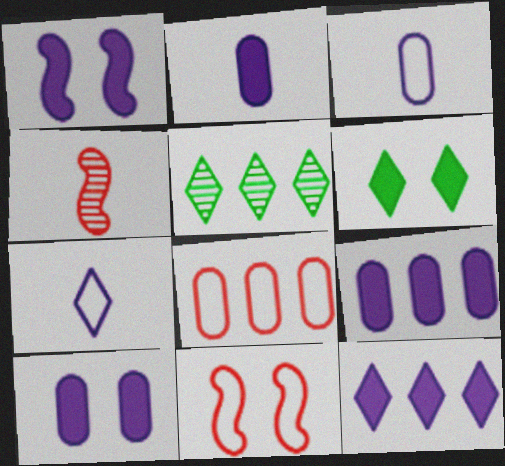[[1, 2, 12], 
[2, 5, 11], 
[2, 9, 10]]